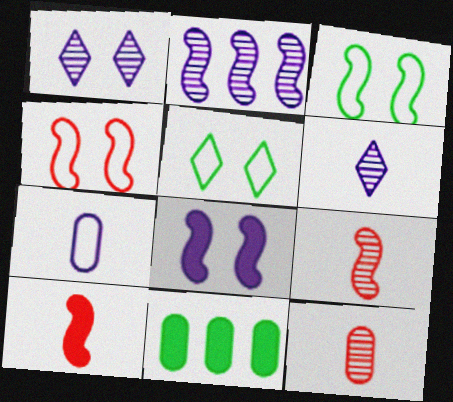[[2, 3, 10], 
[4, 6, 11]]